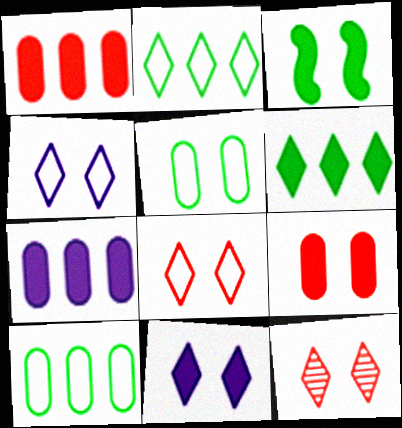[[3, 9, 11]]